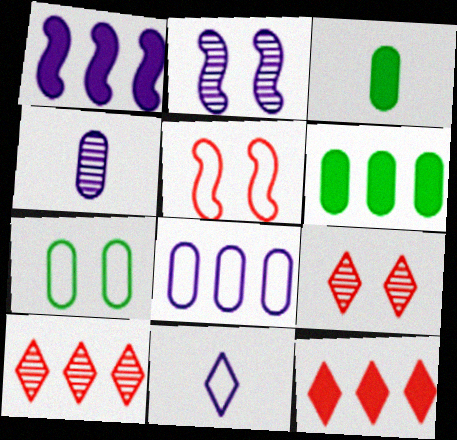[[1, 6, 12]]